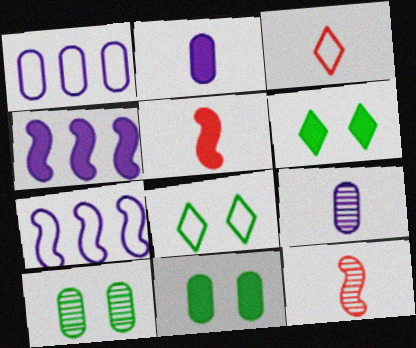[[1, 6, 12], 
[3, 4, 10]]